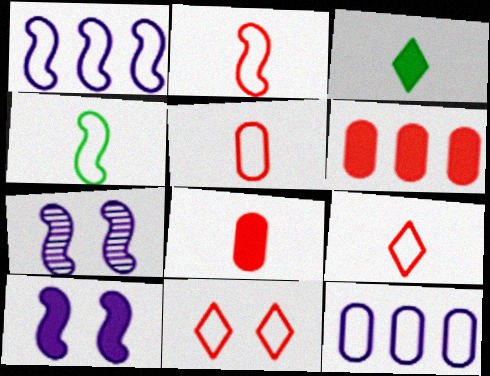[[2, 5, 9], 
[3, 6, 10], 
[4, 11, 12]]